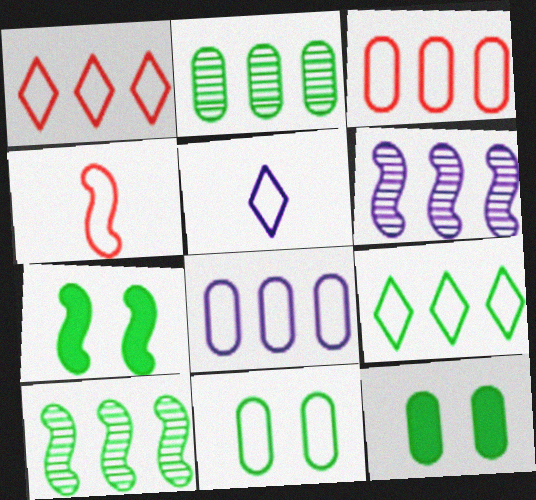[[4, 6, 7]]